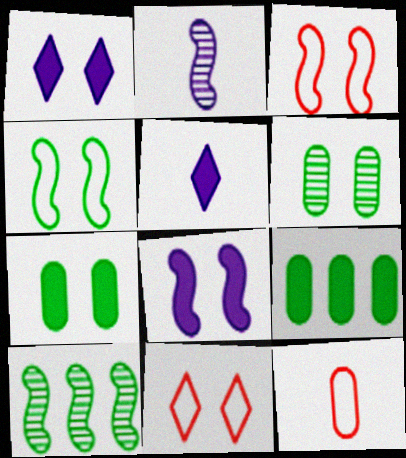[[1, 3, 6], 
[1, 10, 12], 
[2, 9, 11], 
[6, 8, 11]]